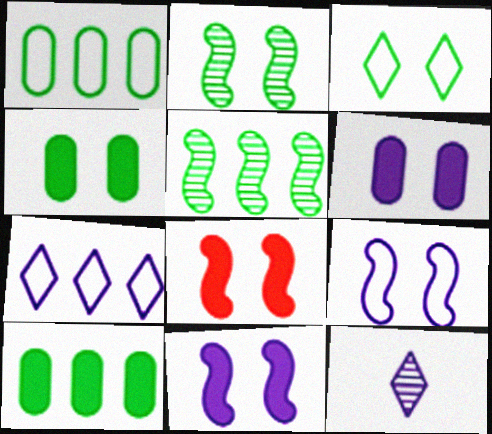[[1, 8, 12], 
[2, 3, 4], 
[2, 8, 9]]